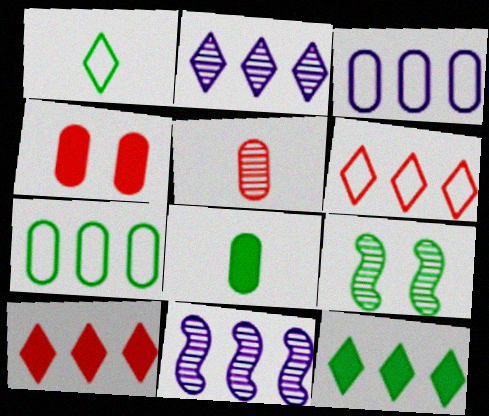[[1, 4, 11], 
[2, 5, 9], 
[2, 6, 12], 
[7, 10, 11]]